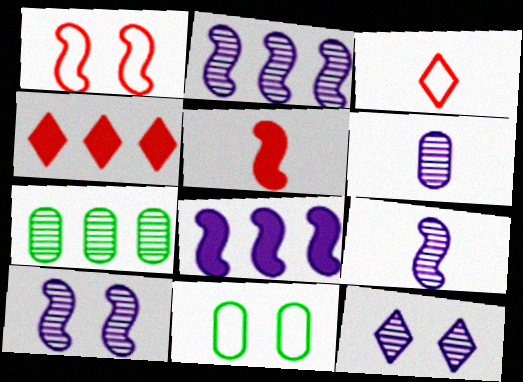[[2, 6, 12], 
[2, 9, 10], 
[4, 9, 11]]